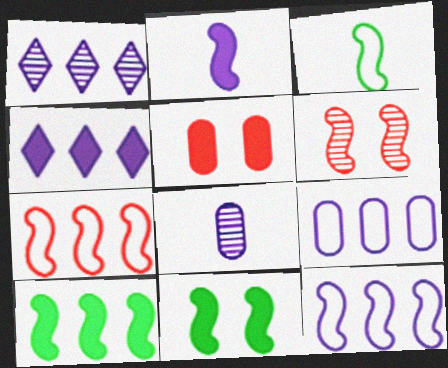[[1, 3, 5]]